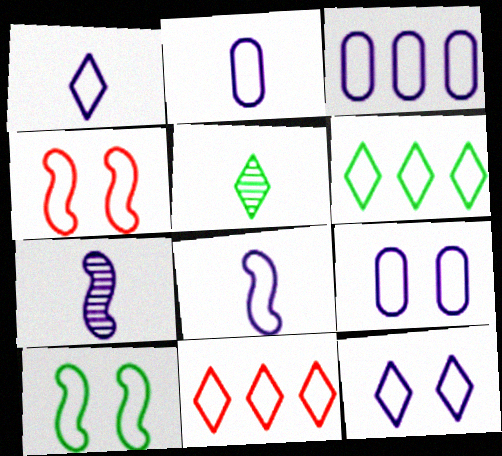[[1, 2, 8], 
[2, 3, 9], 
[2, 4, 6], 
[2, 10, 11], 
[3, 8, 12]]